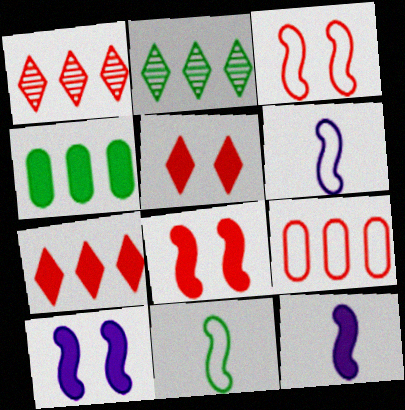[[4, 5, 12]]